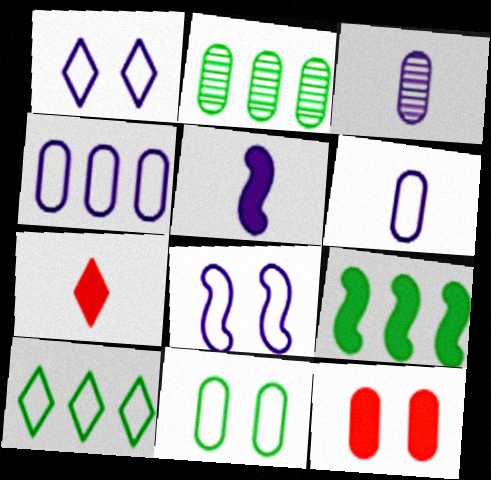[[2, 6, 12], 
[2, 7, 8], 
[2, 9, 10]]